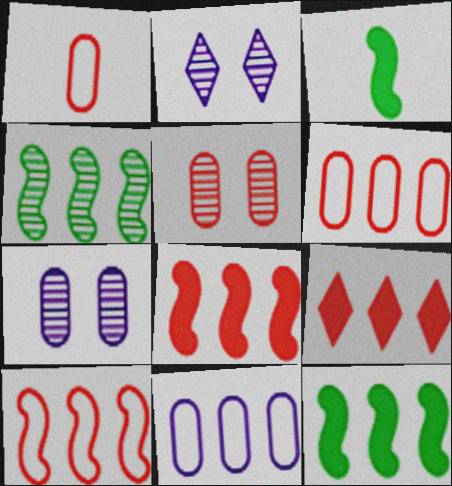[[1, 2, 12], 
[2, 3, 6], 
[4, 9, 11]]